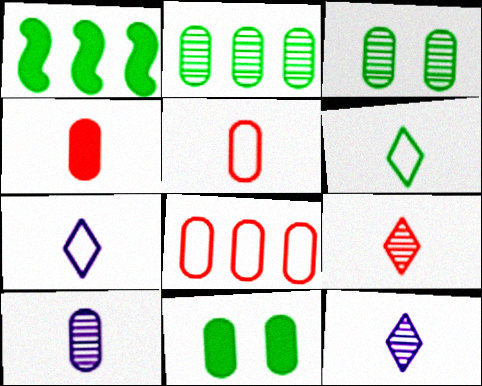[[1, 3, 6], 
[8, 10, 11]]